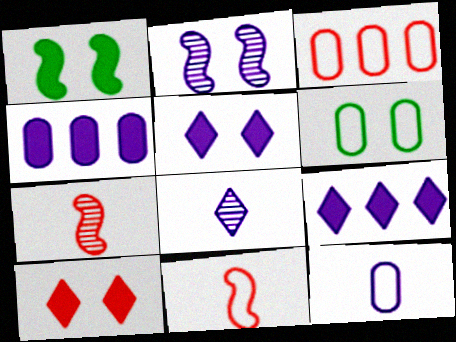[[1, 3, 8], 
[2, 6, 10], 
[2, 9, 12], 
[3, 6, 12], 
[3, 7, 10], 
[6, 7, 9]]